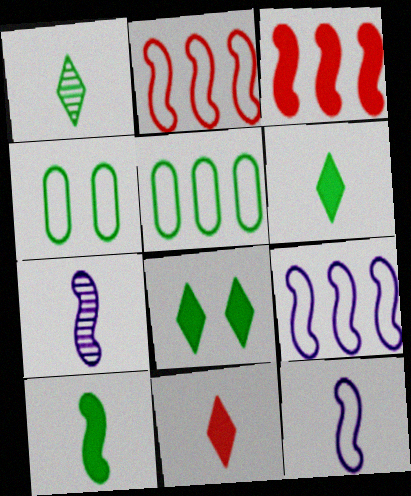[]